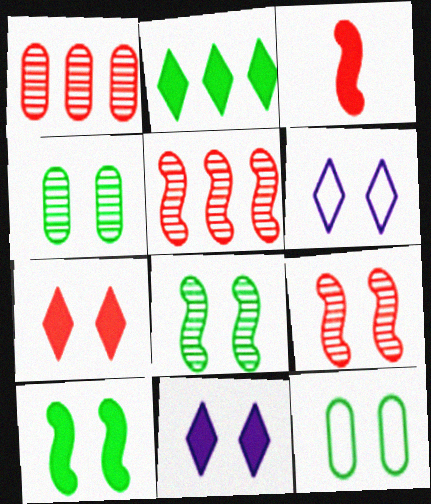[[9, 11, 12]]